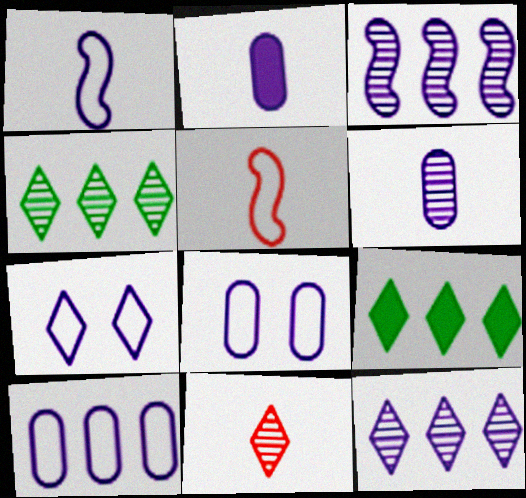[[1, 7, 10], 
[2, 3, 7], 
[7, 9, 11]]